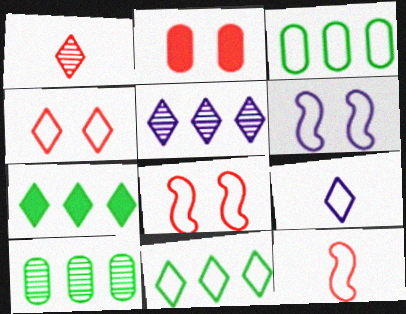[[3, 8, 9], 
[4, 9, 11]]